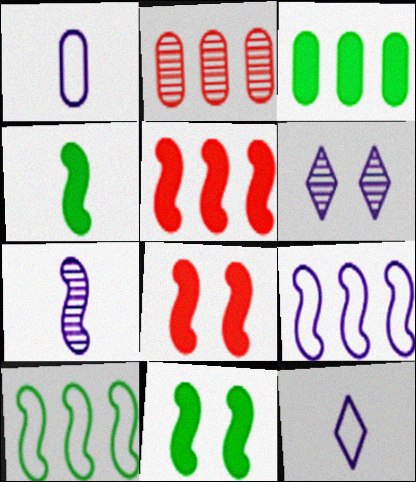[[2, 11, 12], 
[7, 8, 10]]